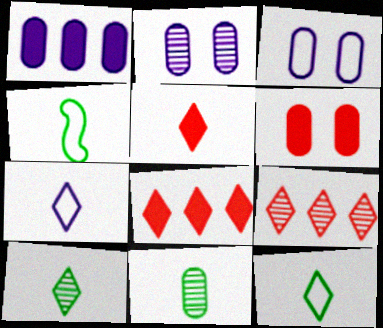[[2, 4, 8], 
[5, 7, 10]]